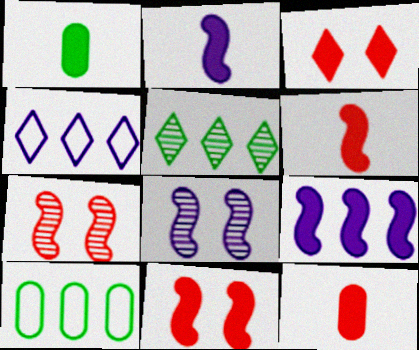[[1, 3, 9], 
[1, 4, 7]]